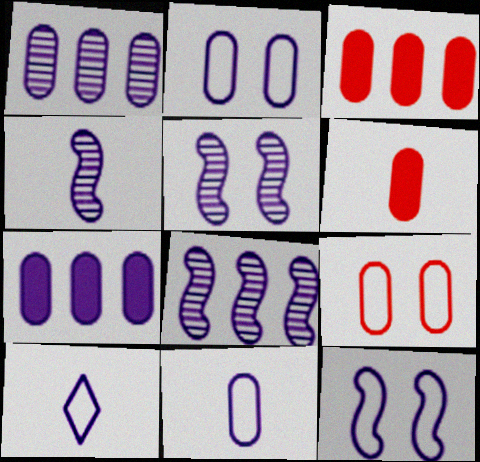[[4, 5, 8], 
[5, 7, 10]]